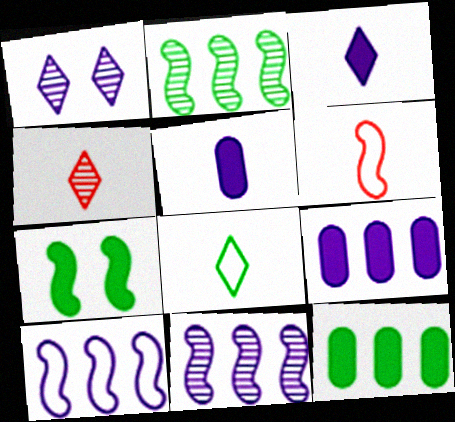[[1, 5, 10], 
[1, 6, 12], 
[3, 4, 8], 
[6, 7, 11]]